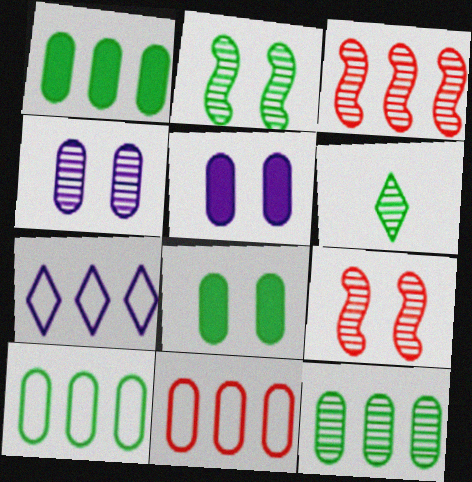[[1, 3, 7], 
[1, 10, 12], 
[2, 6, 12], 
[3, 4, 6]]